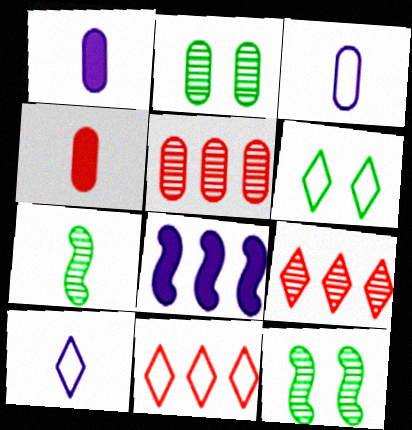[[1, 11, 12], 
[4, 7, 10], 
[6, 10, 11]]